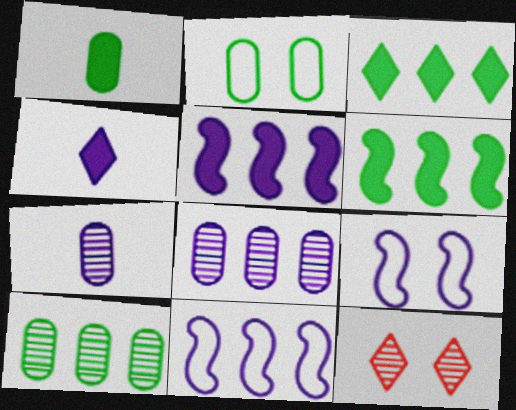[[1, 2, 10], 
[1, 11, 12], 
[4, 8, 9]]